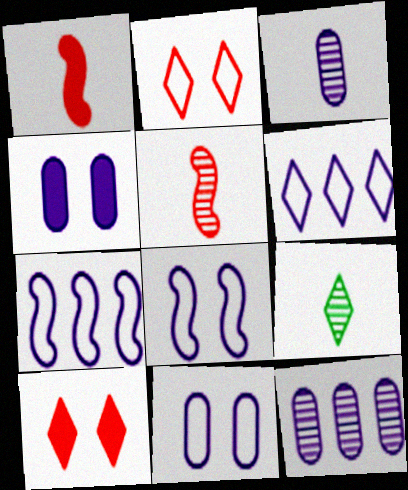[[3, 5, 9], 
[6, 9, 10]]